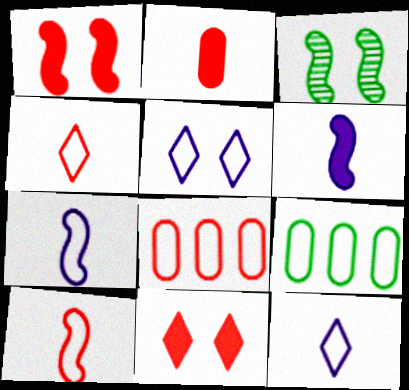[[5, 9, 10]]